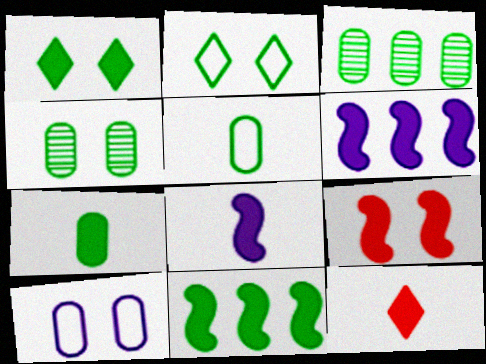[[1, 7, 11], 
[7, 8, 12], 
[8, 9, 11]]